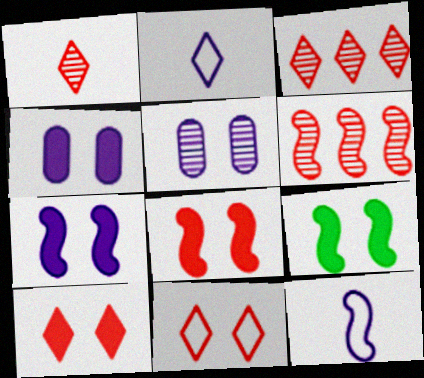[[4, 9, 10], 
[5, 9, 11], 
[6, 9, 12], 
[7, 8, 9]]